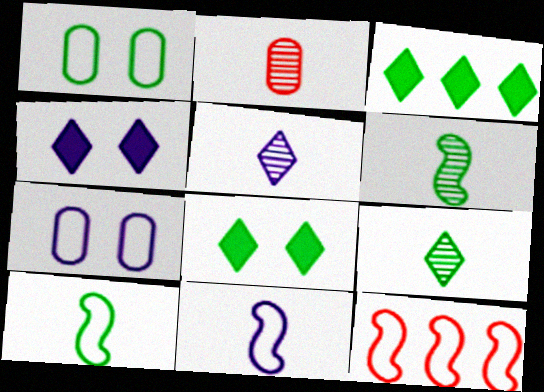[[1, 3, 6], 
[2, 5, 6]]